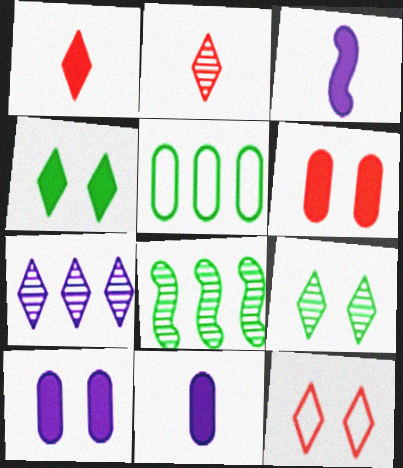[[2, 7, 9], 
[8, 11, 12]]